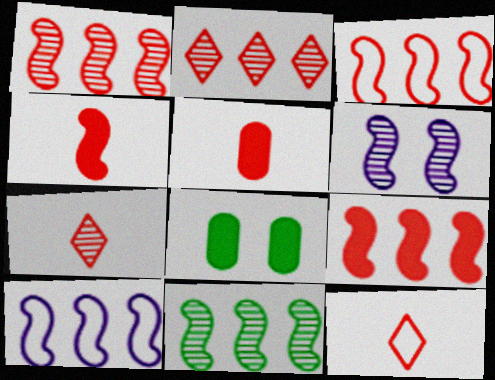[[1, 3, 9], 
[7, 8, 10], 
[9, 10, 11]]